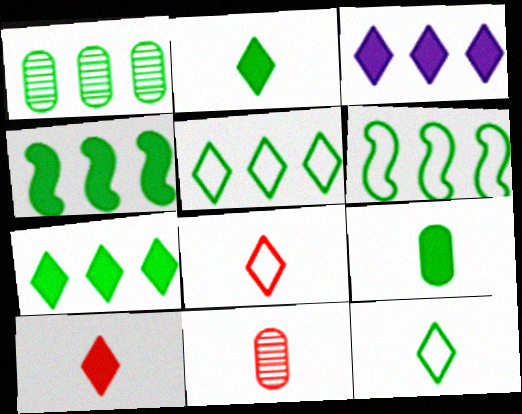[[1, 4, 5], 
[1, 6, 7]]